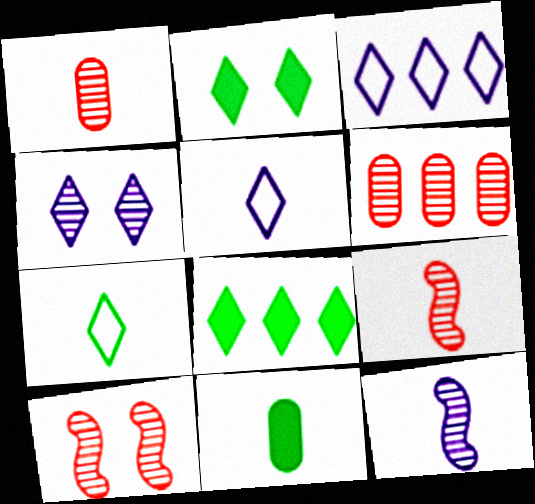[[3, 10, 11], 
[5, 9, 11]]